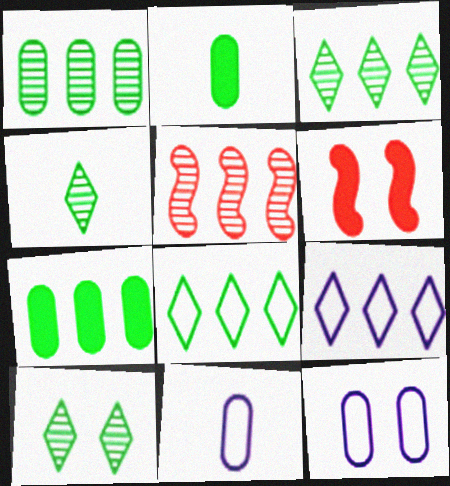[[3, 4, 10], 
[3, 6, 11], 
[5, 7, 9], 
[6, 10, 12]]